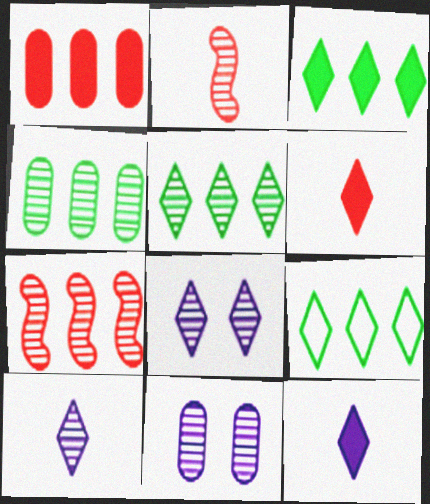[[2, 4, 8], 
[2, 5, 11], 
[3, 5, 9], 
[6, 8, 9]]